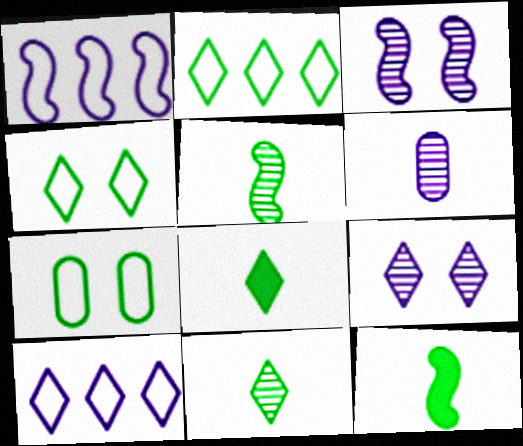[]